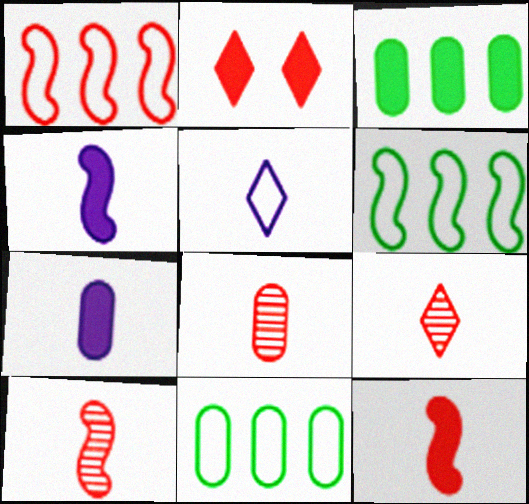[[1, 2, 8], 
[2, 3, 4], 
[8, 9, 10]]